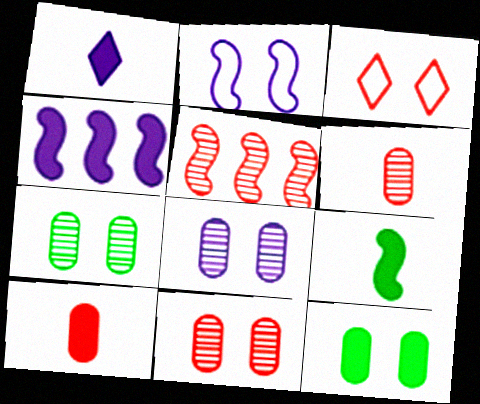[[1, 9, 10], 
[2, 5, 9], 
[3, 5, 10], 
[7, 8, 11]]